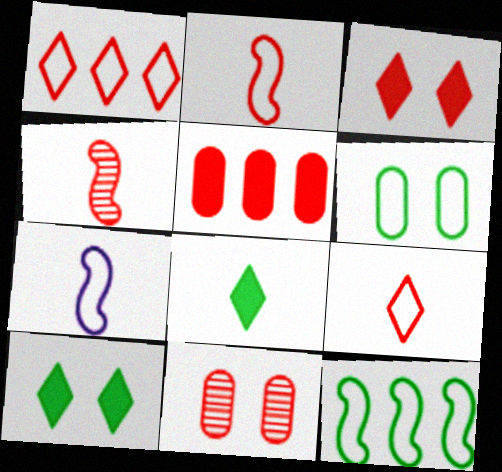[[1, 6, 7]]